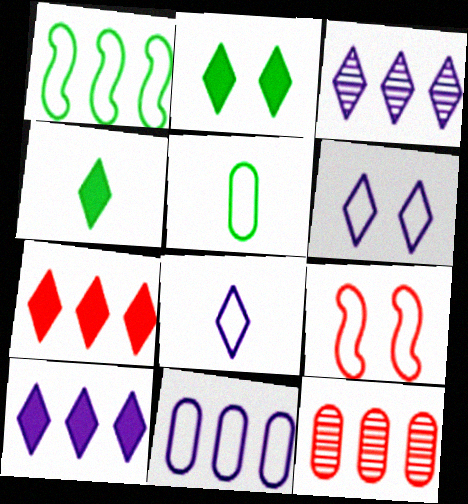[[1, 10, 12]]